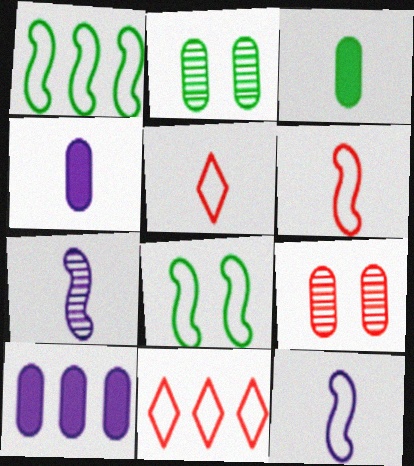[[3, 5, 7]]